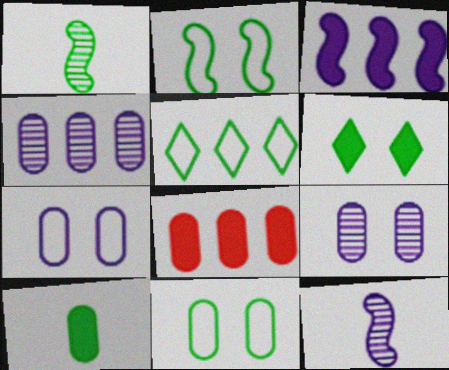[]